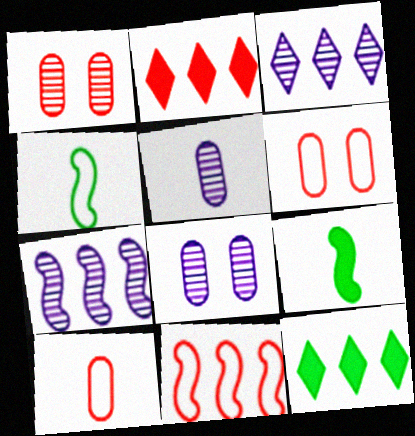[[2, 4, 8], 
[3, 6, 9]]